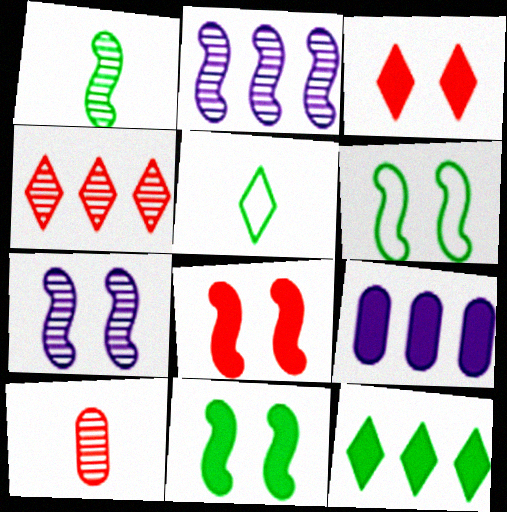[[6, 7, 8]]